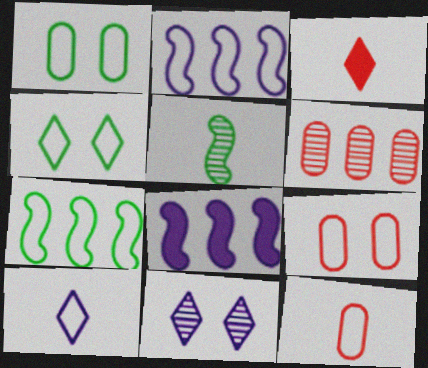[[2, 4, 12], 
[5, 6, 11], 
[7, 9, 10]]